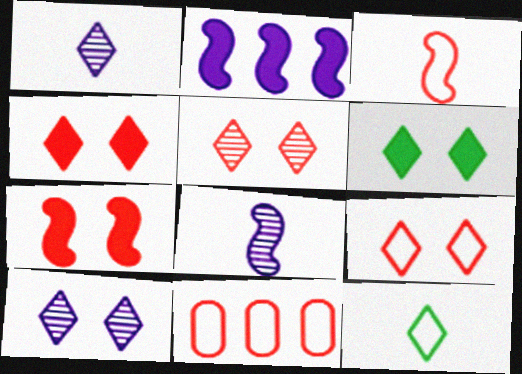[[3, 9, 11], 
[4, 5, 9], 
[6, 8, 11], 
[6, 9, 10]]